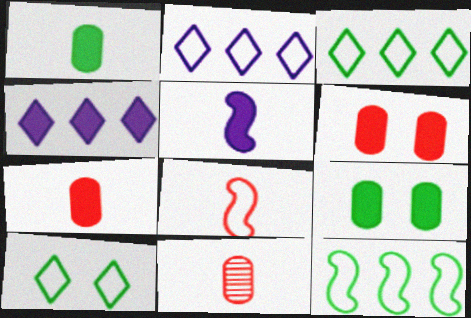[]